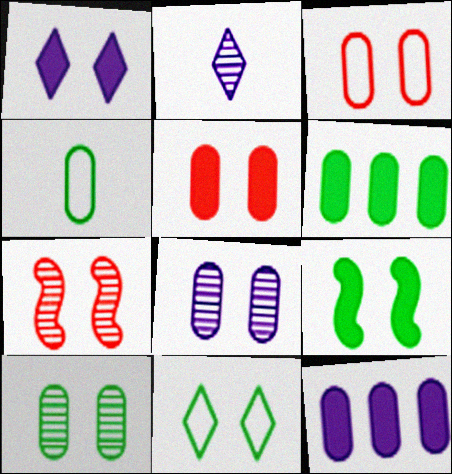[[1, 5, 9], 
[4, 6, 10], 
[9, 10, 11]]